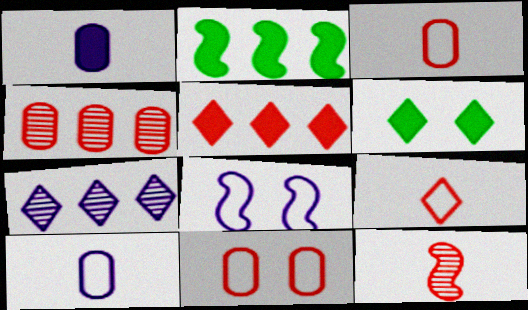[[1, 7, 8], 
[2, 8, 12], 
[5, 11, 12], 
[6, 7, 9]]